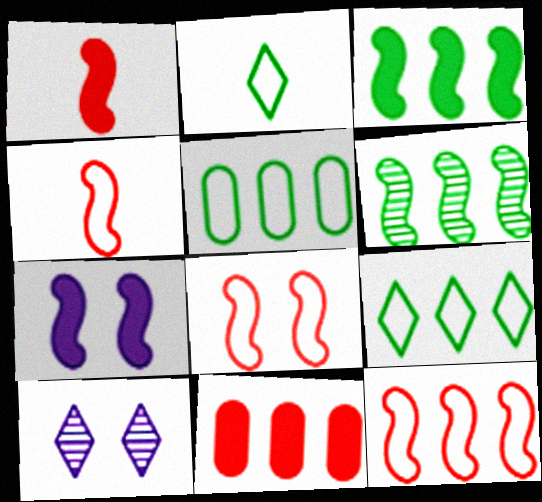[[1, 3, 7], 
[1, 5, 10], 
[4, 6, 7], 
[4, 8, 12]]